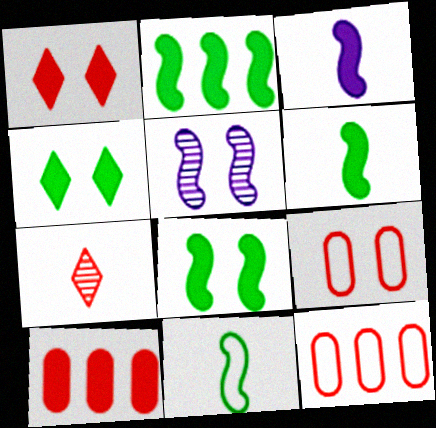[[2, 6, 8], 
[3, 4, 10], 
[4, 5, 9]]